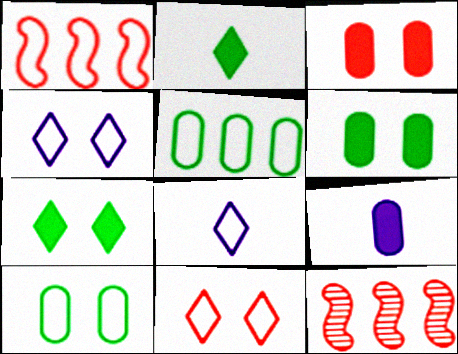[[1, 8, 10], 
[6, 8, 12]]